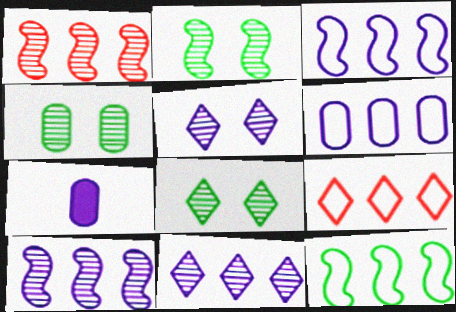[[2, 4, 8], 
[2, 7, 9], 
[3, 5, 7], 
[6, 9, 12]]